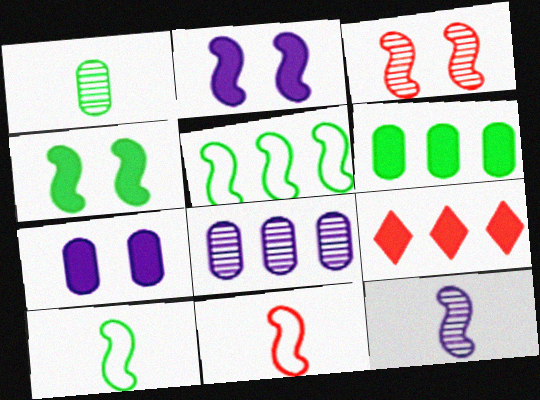[[5, 8, 9]]